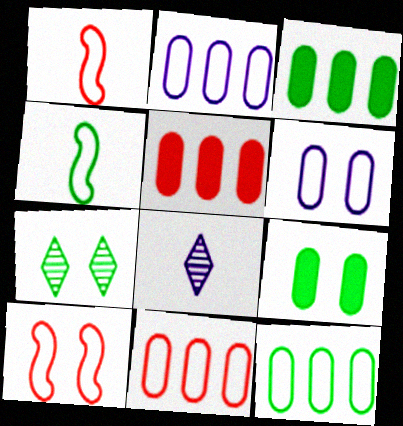[[2, 11, 12], 
[3, 4, 7], 
[3, 8, 10]]